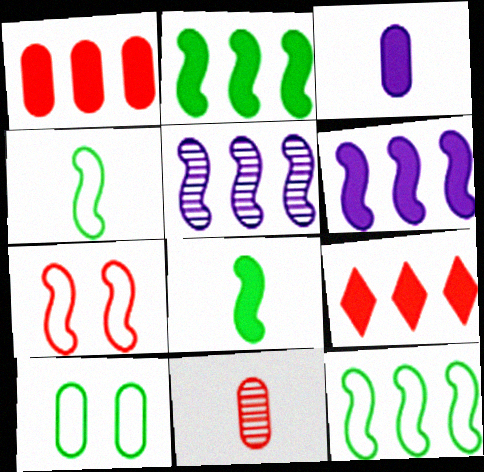[[5, 7, 8], 
[7, 9, 11]]